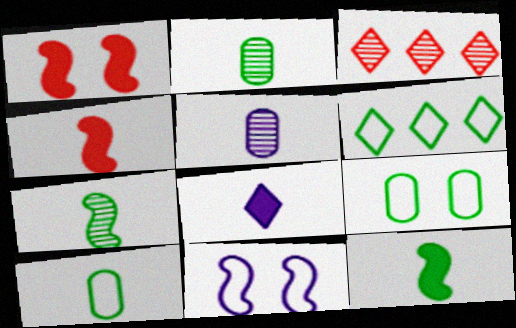[[1, 5, 6]]